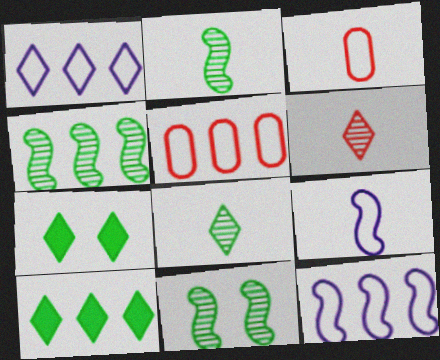[[1, 6, 7], 
[2, 4, 11]]